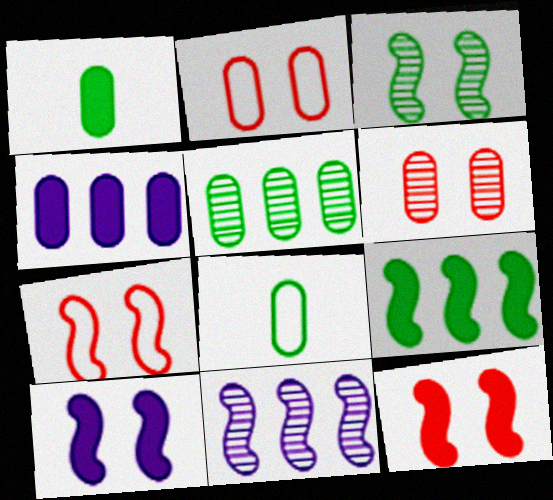[[3, 7, 10], 
[4, 6, 8]]